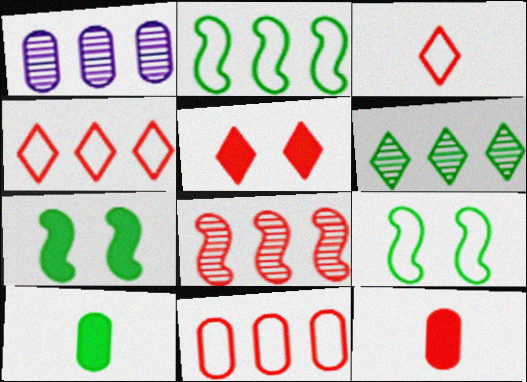[[1, 3, 7], 
[1, 6, 8], 
[6, 9, 10]]